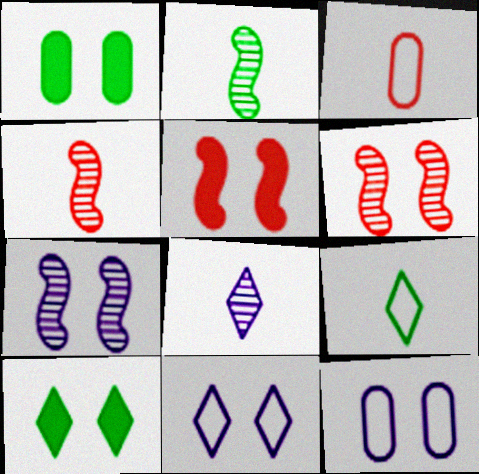[[1, 6, 11], 
[6, 10, 12]]